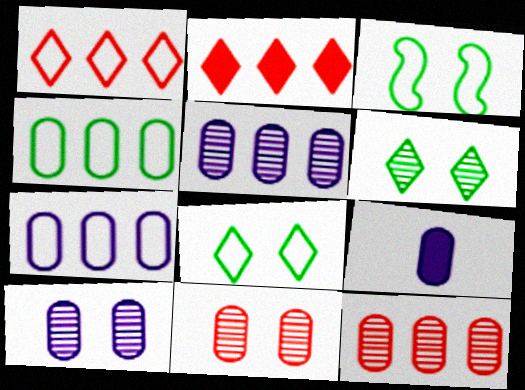[[4, 9, 11], 
[7, 9, 10]]